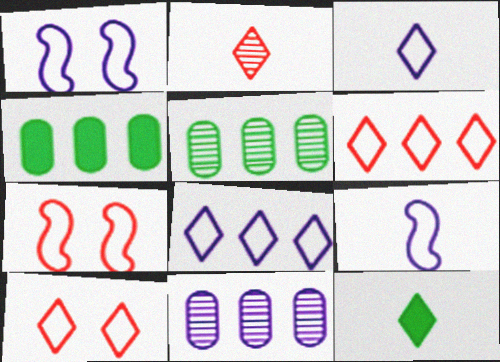[[1, 2, 4], 
[2, 3, 12], 
[7, 11, 12]]